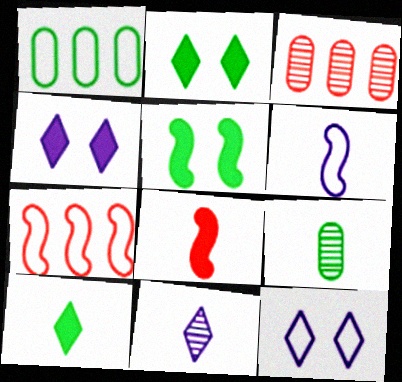[[2, 3, 6], 
[4, 7, 9]]